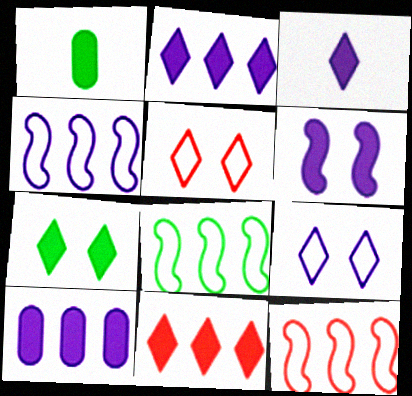[[1, 6, 11], 
[3, 6, 10], 
[3, 7, 11], 
[4, 8, 12]]